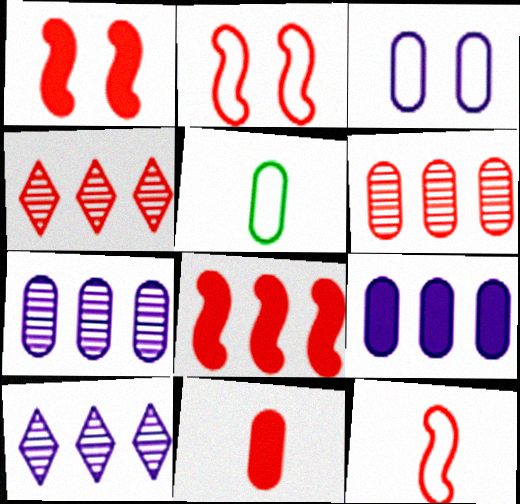[[1, 5, 10], 
[2, 4, 11]]